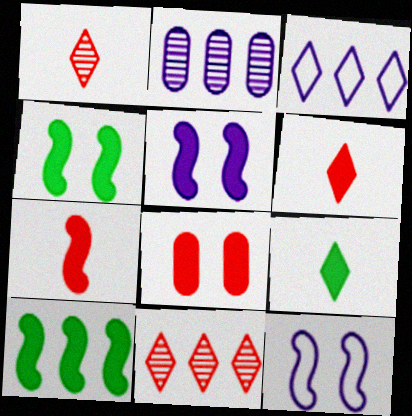[[5, 7, 10]]